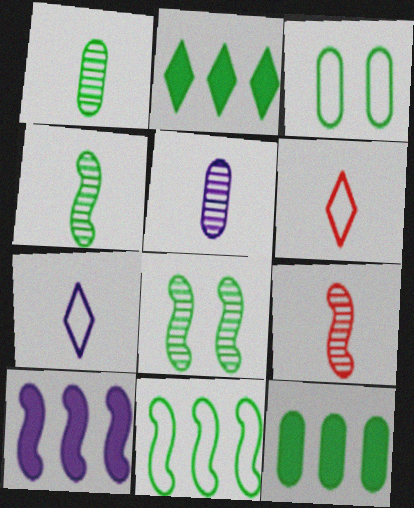[[1, 3, 12], 
[2, 3, 4]]